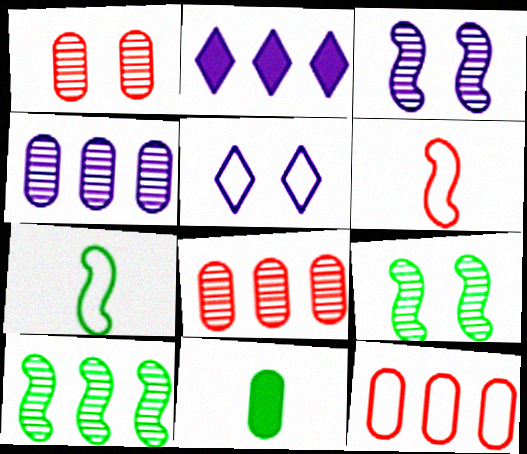[[1, 2, 7], 
[2, 10, 12], 
[5, 7, 12]]